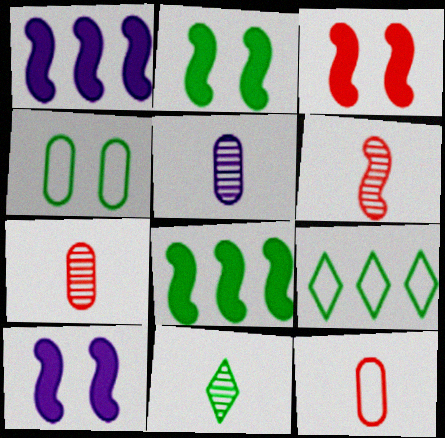[[2, 3, 10], 
[3, 5, 9], 
[4, 8, 11], 
[5, 6, 11], 
[7, 9, 10]]